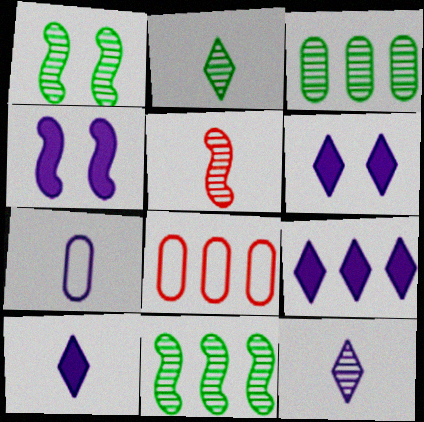[[1, 2, 3], 
[1, 8, 10], 
[2, 4, 8], 
[6, 9, 10], 
[8, 9, 11]]